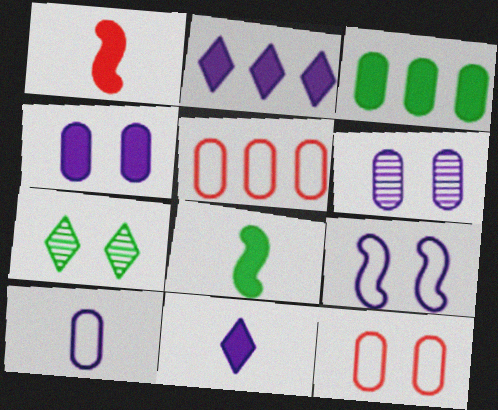[]